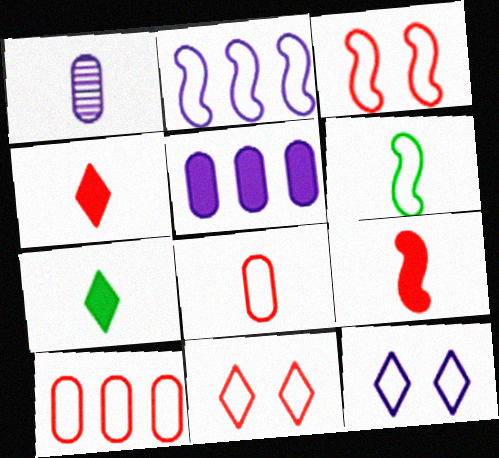[[1, 4, 6], 
[2, 3, 6], 
[6, 10, 12]]